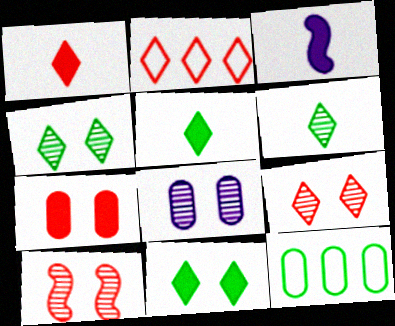[[1, 2, 9], 
[3, 9, 12], 
[4, 8, 10]]